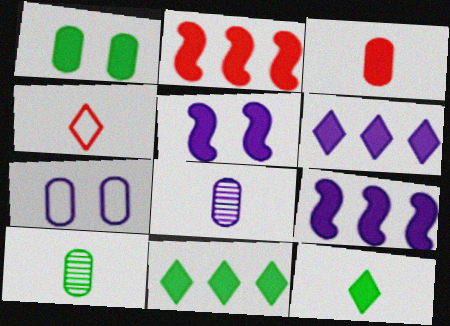[[3, 5, 11]]